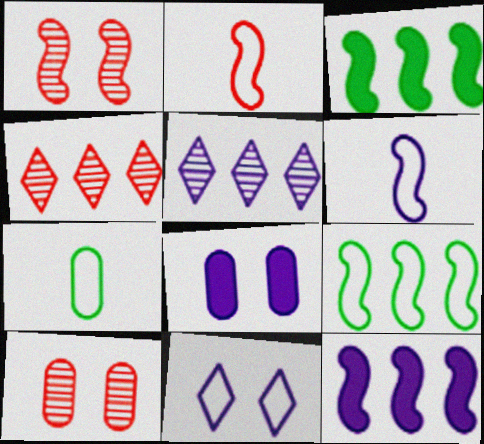[[1, 3, 6], 
[5, 6, 8]]